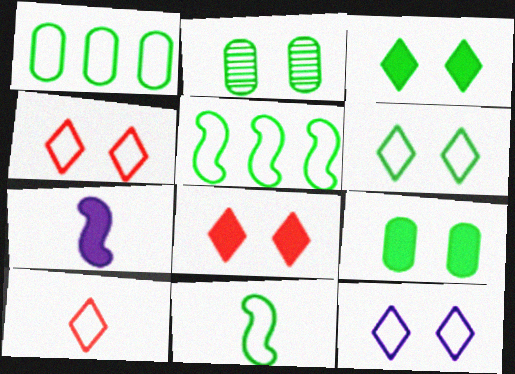[[1, 6, 11], 
[4, 6, 12]]